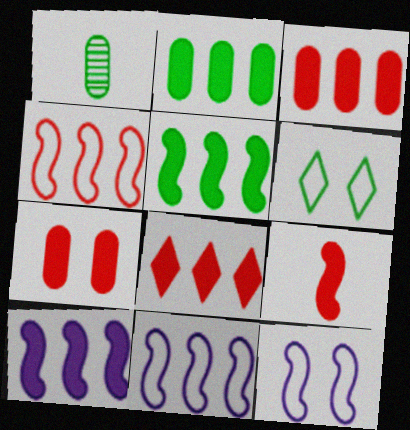[[1, 5, 6], 
[1, 8, 12], 
[2, 8, 10], 
[7, 8, 9]]